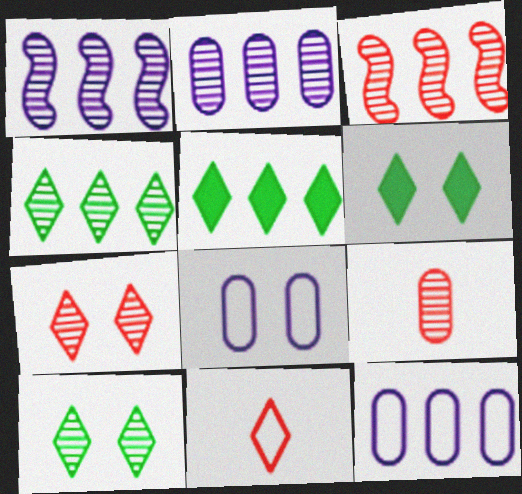[[1, 9, 10], 
[2, 3, 4], 
[3, 5, 12], 
[3, 7, 9]]